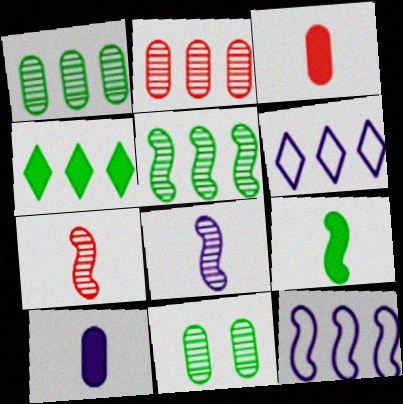[[2, 4, 12]]